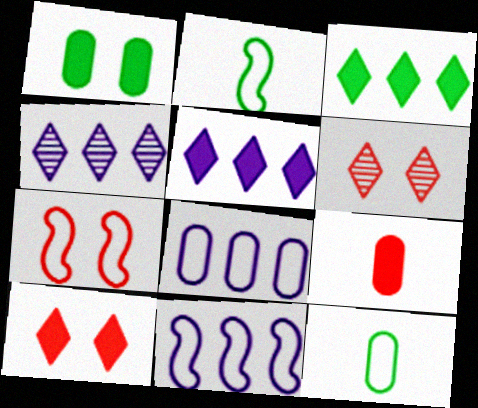[[2, 7, 11]]